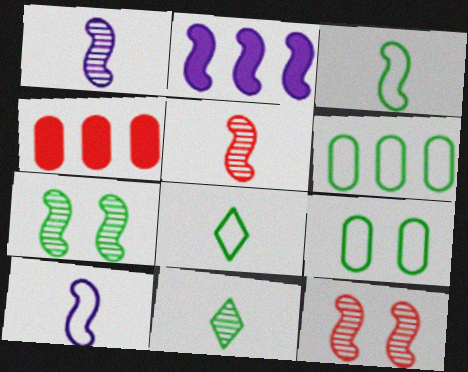[[2, 3, 12]]